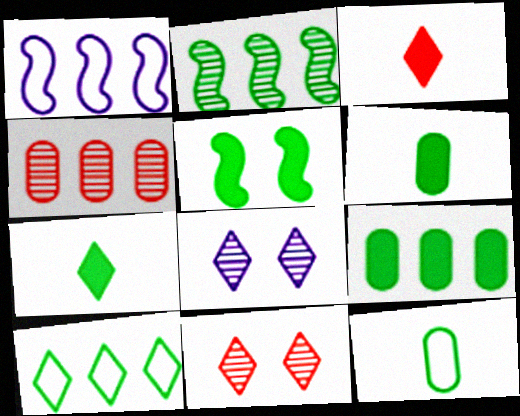[[1, 6, 11], 
[2, 9, 10], 
[3, 8, 10], 
[5, 7, 9]]